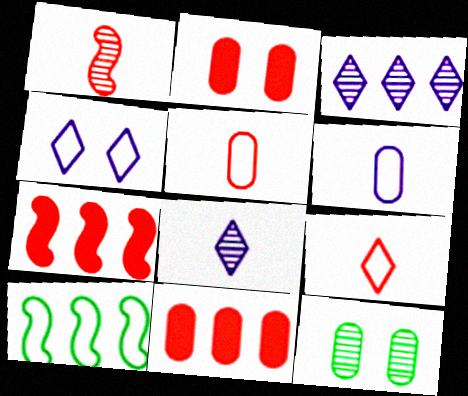[[1, 3, 12], 
[2, 8, 10], 
[3, 10, 11], 
[4, 5, 10], 
[6, 11, 12]]